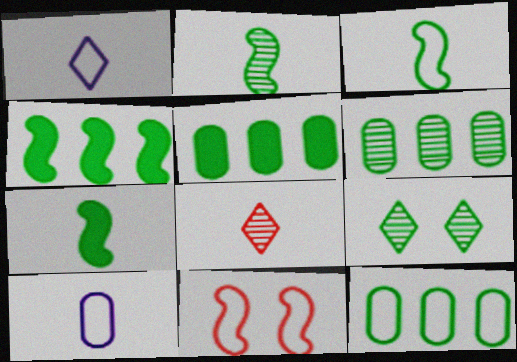[[1, 11, 12], 
[2, 3, 7], 
[2, 6, 9], 
[3, 5, 9], 
[5, 6, 12], 
[7, 8, 10], 
[7, 9, 12]]